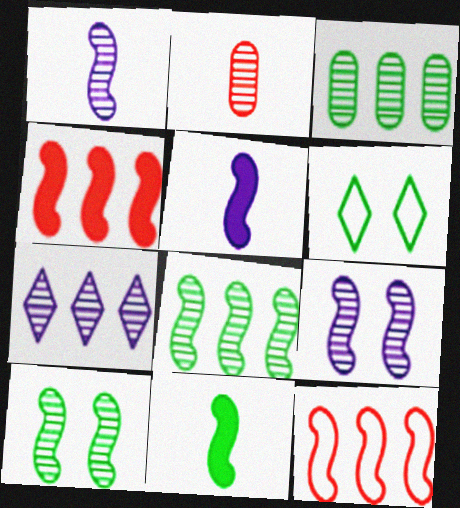[[2, 7, 10], 
[3, 6, 11], 
[5, 10, 12], 
[9, 11, 12]]